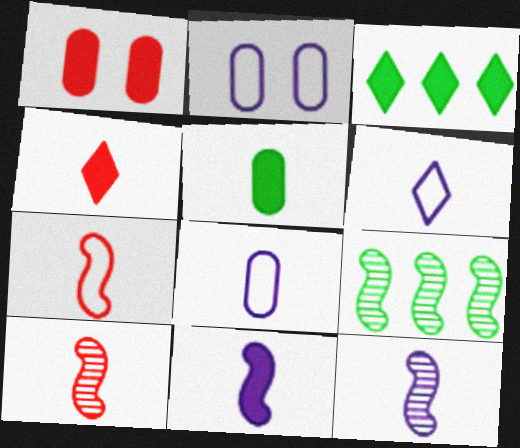[[1, 3, 11], 
[1, 6, 9], 
[2, 3, 10], 
[2, 4, 9], 
[4, 5, 11], 
[5, 6, 10]]